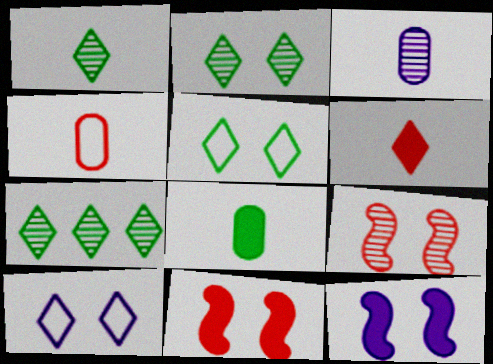[[1, 2, 7], 
[3, 4, 8], 
[3, 7, 9], 
[4, 7, 12], 
[6, 7, 10]]